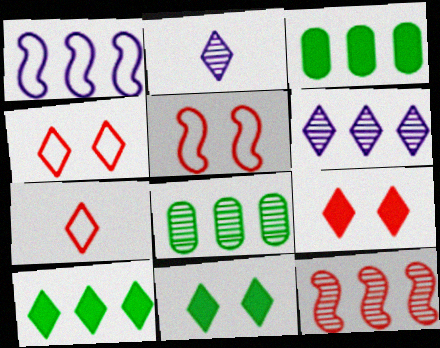[[2, 3, 5], 
[2, 4, 10], 
[6, 7, 11], 
[6, 8, 12]]